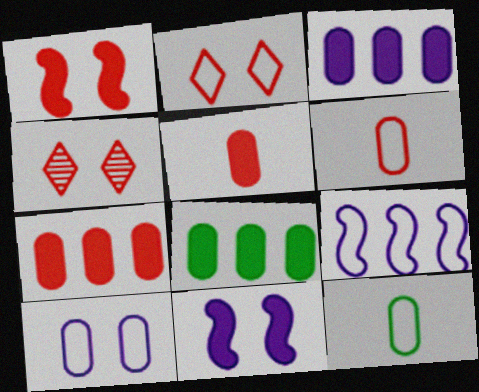[[2, 9, 12], 
[3, 7, 8]]